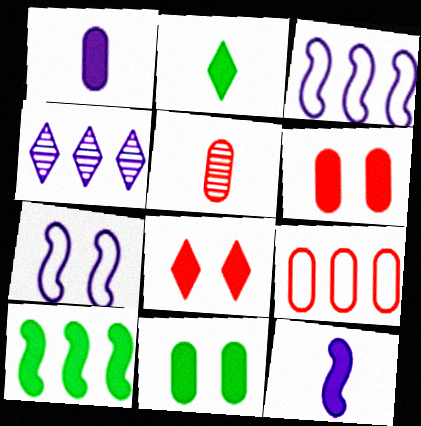[[1, 4, 7], 
[1, 8, 10], 
[2, 10, 11], 
[4, 9, 10], 
[5, 6, 9]]